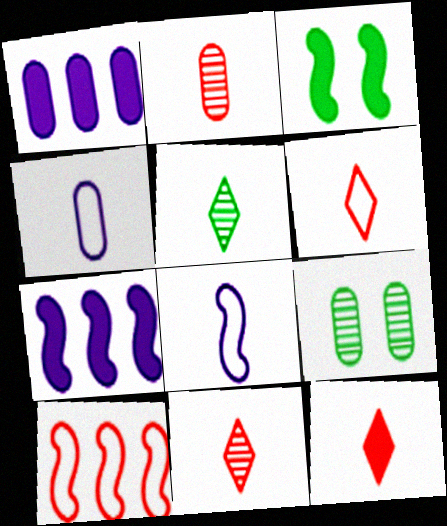[[1, 3, 12], 
[6, 7, 9], 
[6, 11, 12]]